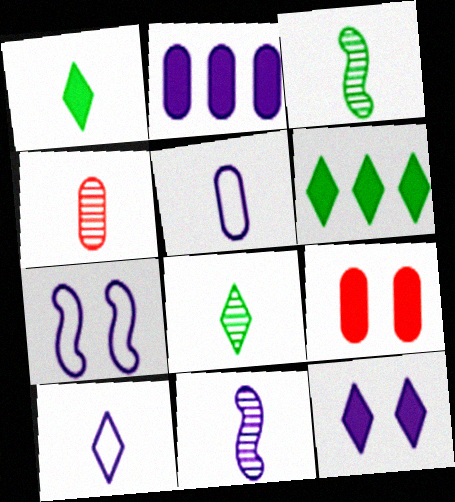[[4, 6, 7], 
[4, 8, 11]]